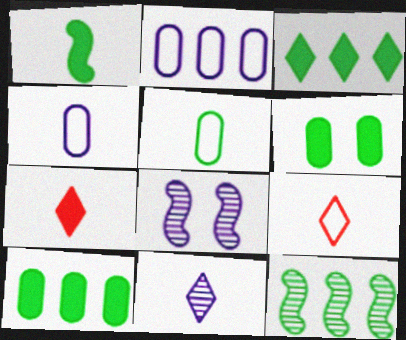[[1, 3, 6], 
[8, 9, 10]]